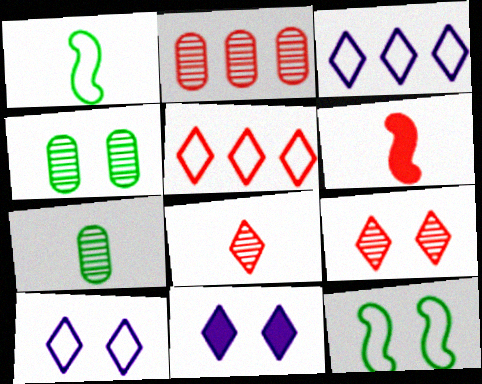[[1, 2, 11], 
[3, 4, 6]]